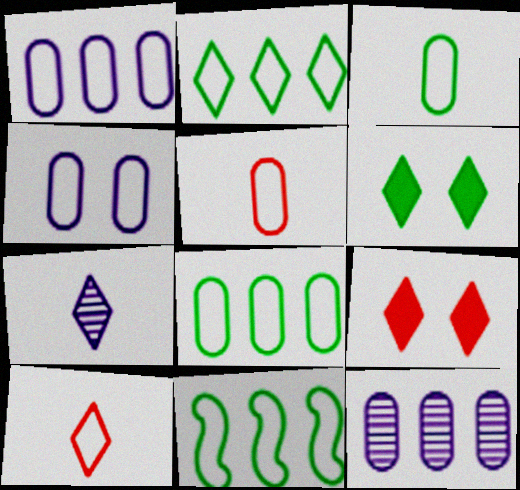[[2, 7, 9], 
[2, 8, 11], 
[4, 5, 8], 
[4, 10, 11]]